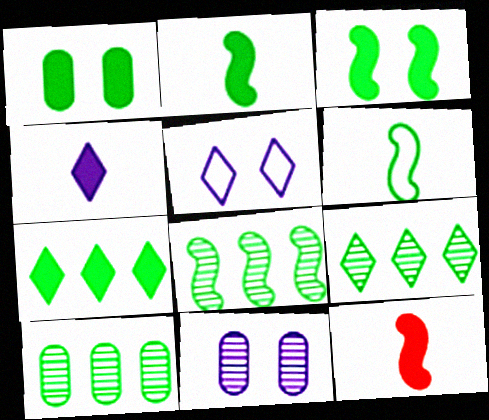[[1, 2, 7], 
[1, 6, 9], 
[3, 6, 8], 
[5, 10, 12], 
[8, 9, 10]]